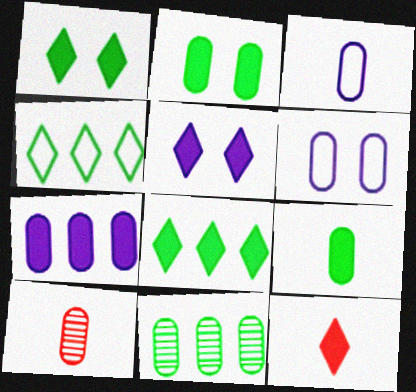[[3, 9, 10], 
[5, 8, 12]]